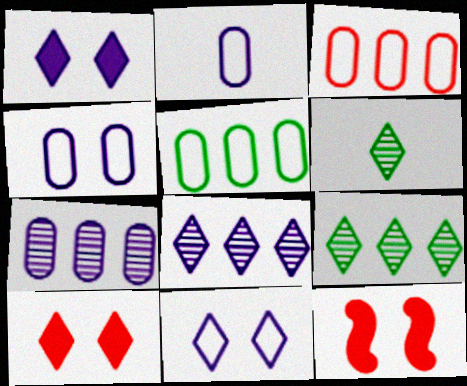[[2, 9, 12]]